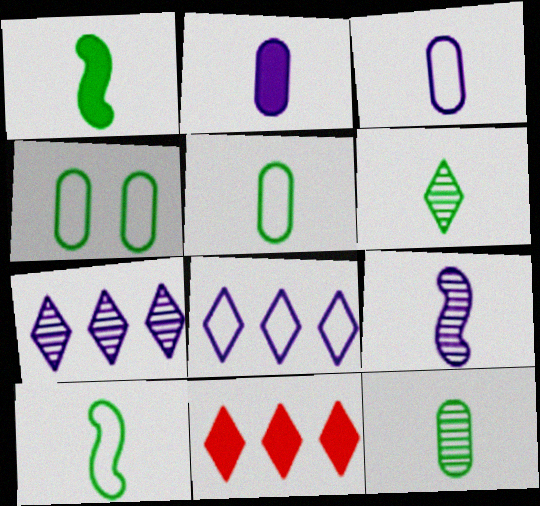[[1, 5, 6], 
[4, 9, 11]]